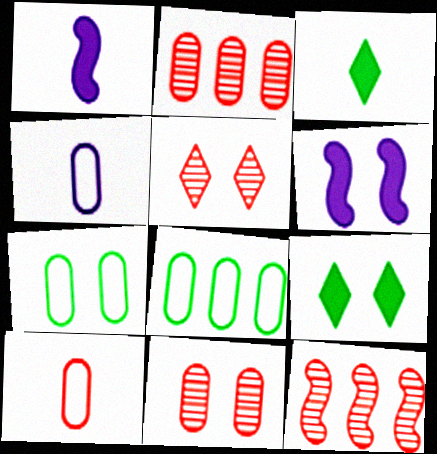[[1, 5, 8], 
[4, 9, 12], 
[5, 6, 7]]